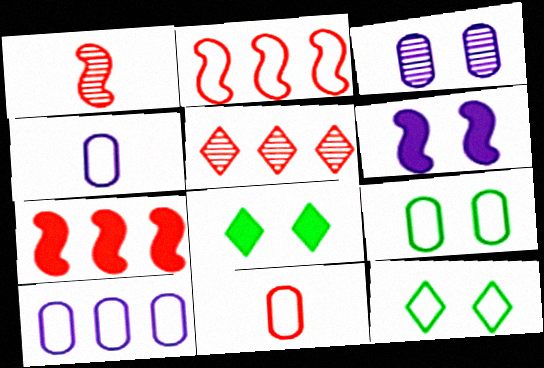[[1, 8, 10], 
[2, 4, 12], 
[9, 10, 11]]